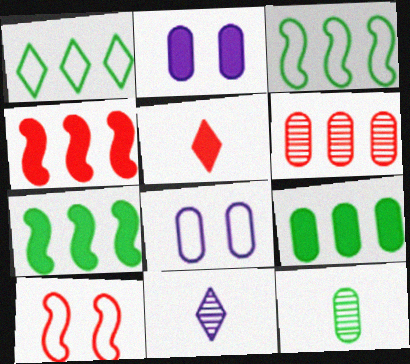[[2, 5, 7], 
[5, 6, 10], 
[9, 10, 11]]